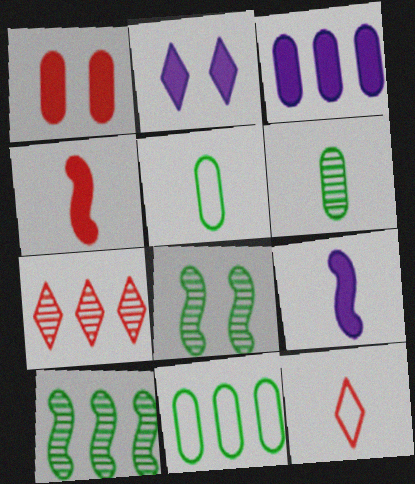[[2, 3, 9], 
[3, 8, 12], 
[6, 9, 12]]